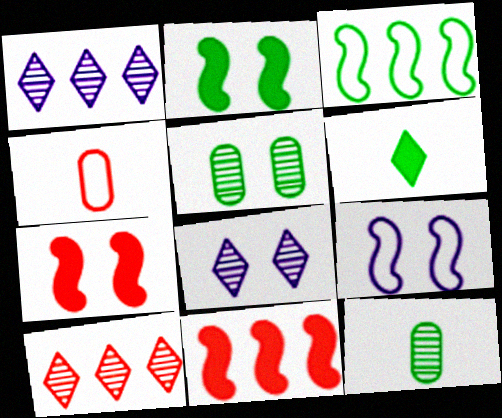[[1, 2, 4], 
[3, 5, 6], 
[4, 7, 10]]